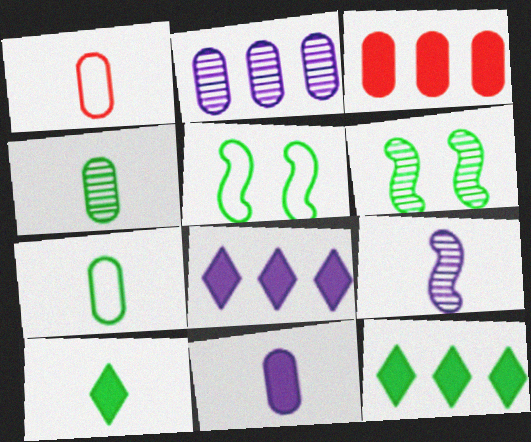[[1, 4, 11], 
[1, 6, 8], 
[1, 9, 10], 
[4, 5, 12], 
[6, 7, 12]]